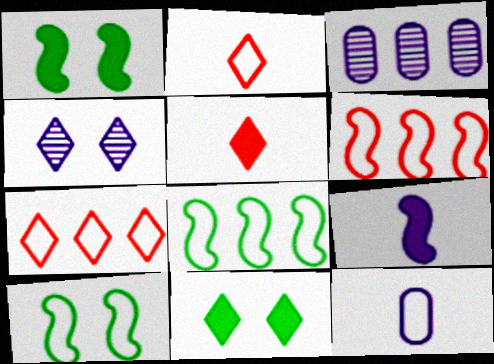[[1, 2, 3], 
[3, 5, 10], 
[7, 10, 12]]